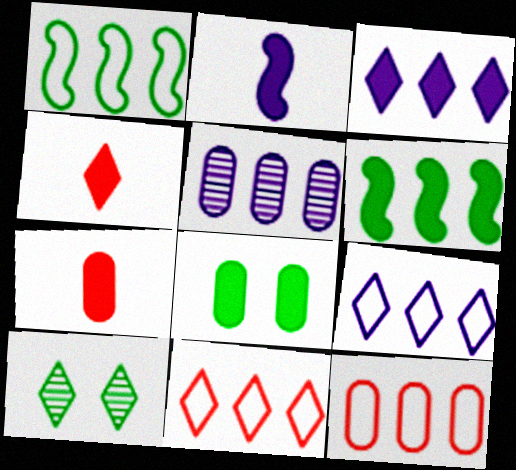[[1, 9, 12], 
[2, 10, 12], 
[4, 9, 10], 
[5, 6, 11]]